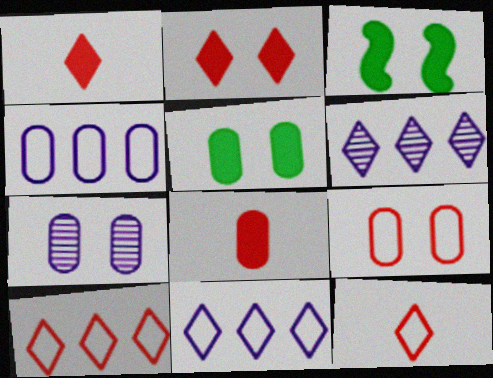[[5, 7, 9]]